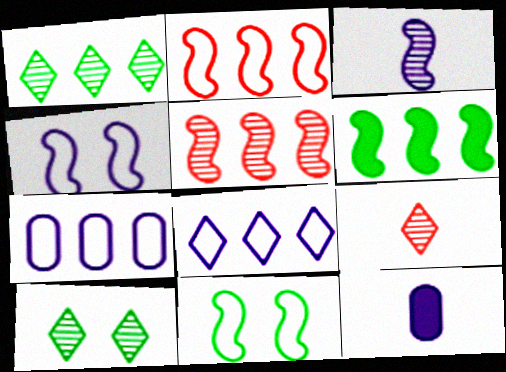[[2, 10, 12]]